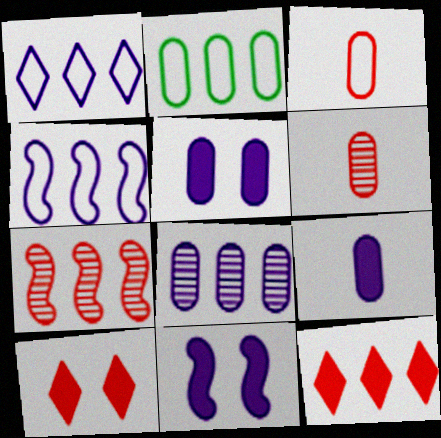[[2, 5, 6], 
[3, 7, 10]]